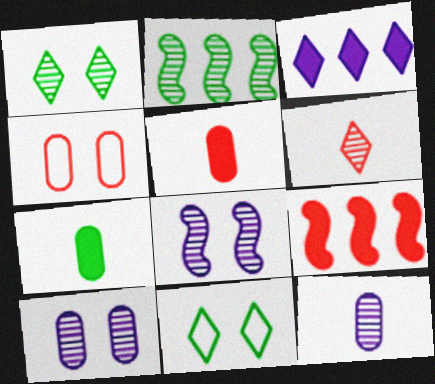[[2, 6, 10], 
[2, 7, 11], 
[3, 6, 11], 
[4, 6, 9], 
[9, 11, 12]]